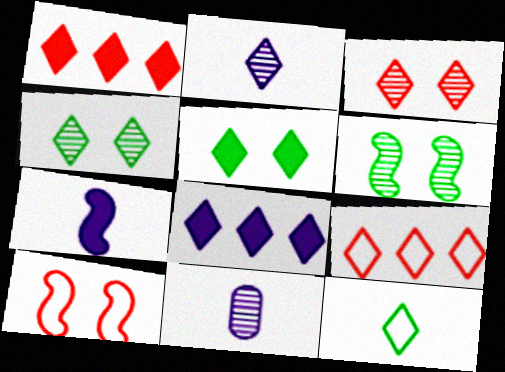[[2, 5, 9], 
[3, 8, 12]]